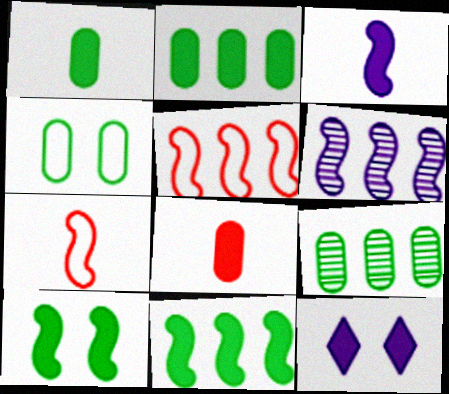[[1, 4, 9], 
[5, 6, 11], 
[6, 7, 10], 
[7, 9, 12], 
[8, 11, 12]]